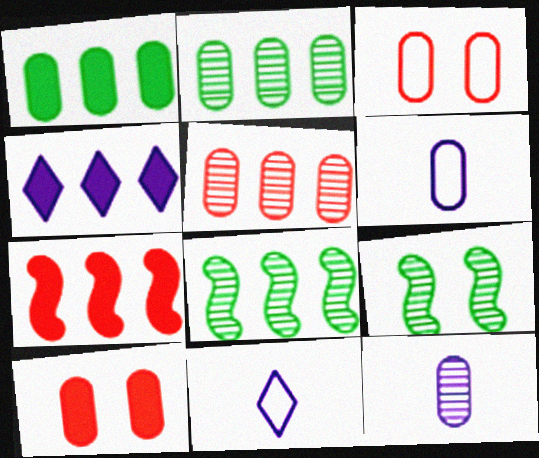[[1, 3, 12], 
[1, 4, 7], 
[2, 6, 10], 
[8, 10, 11]]